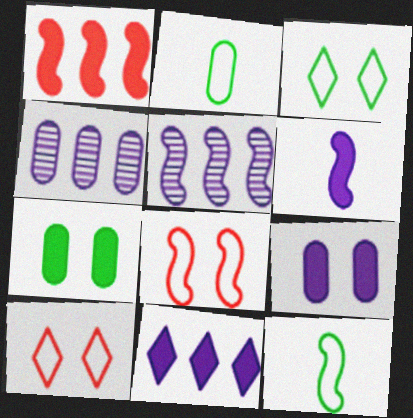[[6, 9, 11]]